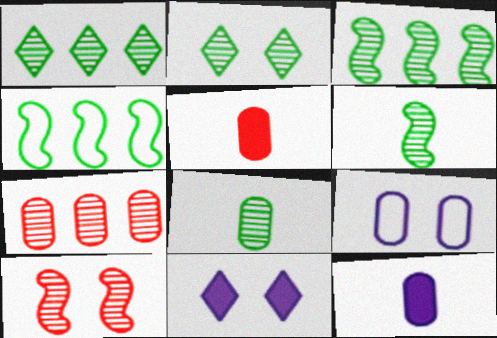[[2, 3, 8]]